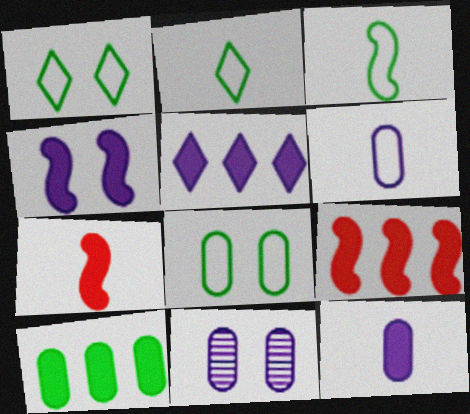[[2, 9, 11], 
[4, 5, 12], 
[5, 9, 10]]